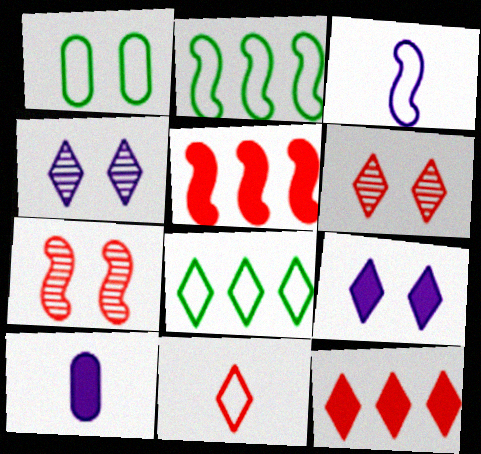[[1, 7, 9], 
[2, 6, 10], 
[6, 11, 12], 
[7, 8, 10]]